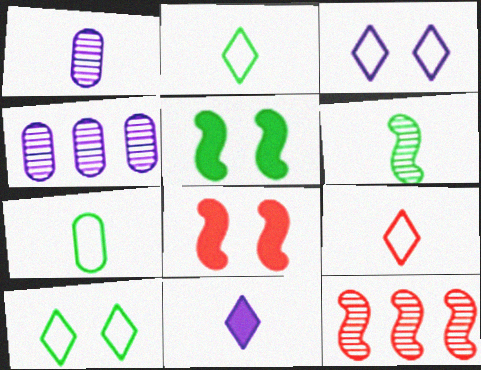[[2, 4, 8], 
[4, 5, 9]]